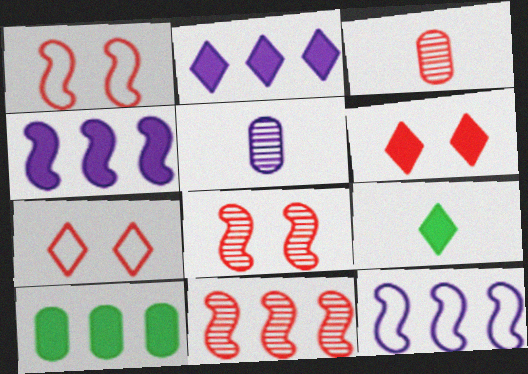[[2, 6, 9]]